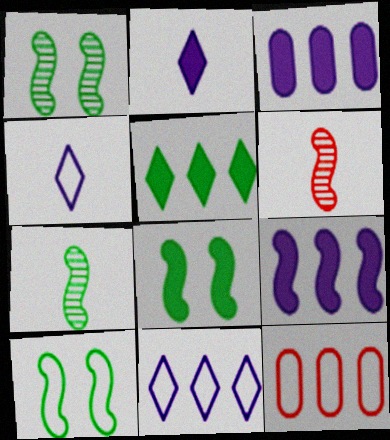[[1, 2, 12], 
[1, 8, 10], 
[4, 10, 12], 
[6, 9, 10]]